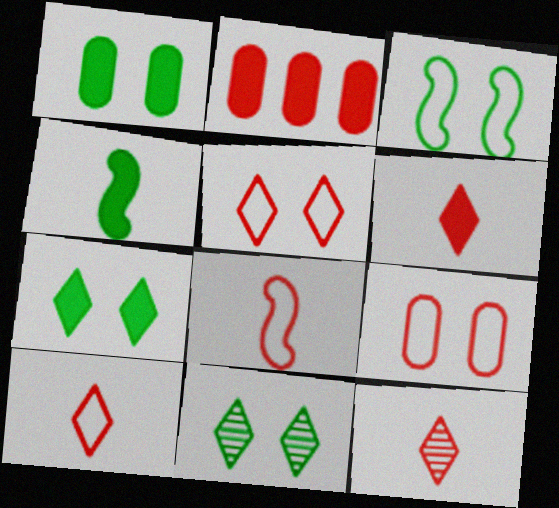[[1, 3, 11], 
[6, 10, 12]]